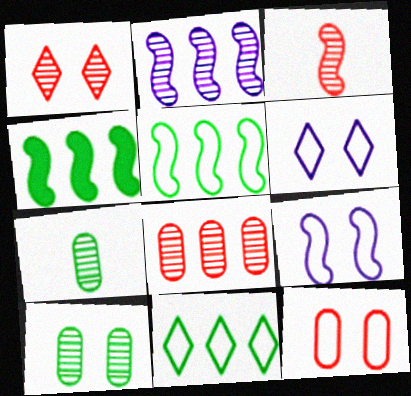[[1, 2, 7], 
[1, 3, 8], 
[3, 4, 9]]